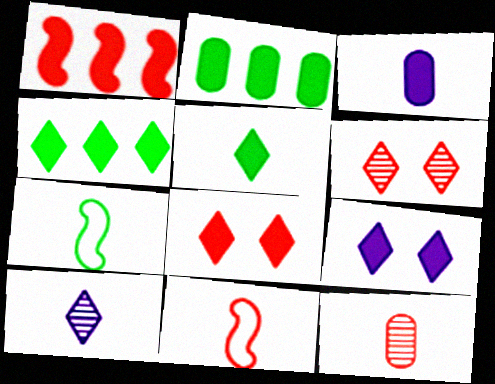[]